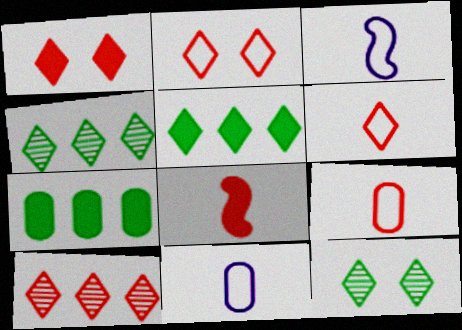[[1, 6, 10]]